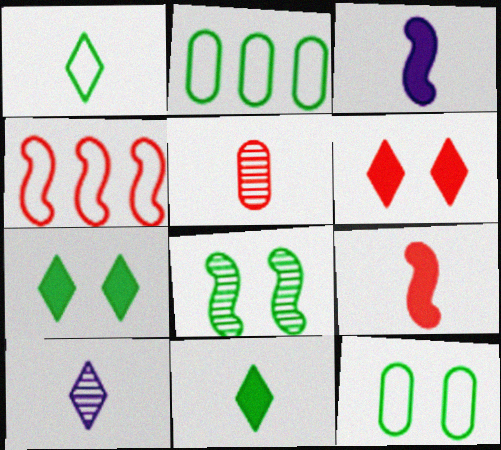[[1, 3, 5], 
[2, 8, 11], 
[3, 4, 8], 
[4, 5, 6], 
[7, 8, 12]]